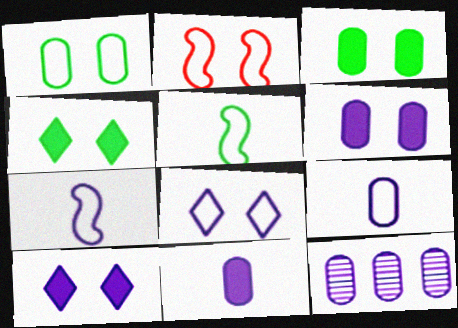[[1, 2, 8], 
[6, 9, 12], 
[7, 10, 12]]